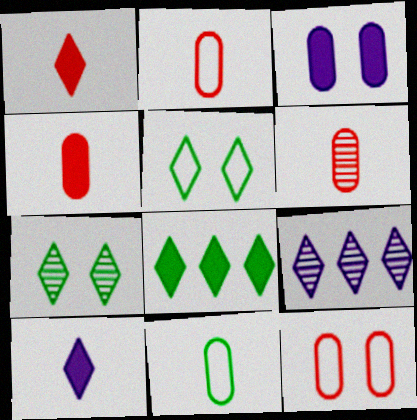[[1, 5, 9], 
[2, 4, 6]]